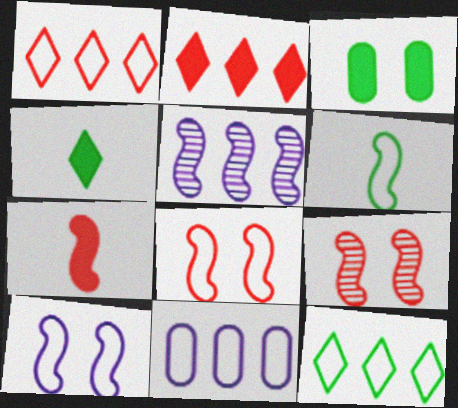[[4, 9, 11]]